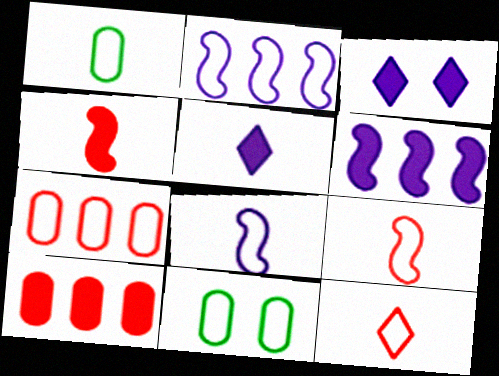[[1, 8, 12], 
[2, 11, 12]]